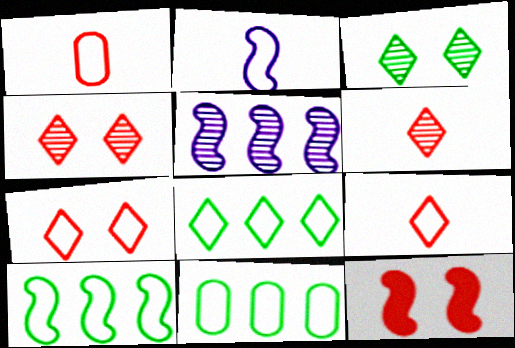[[2, 7, 11], 
[8, 10, 11]]